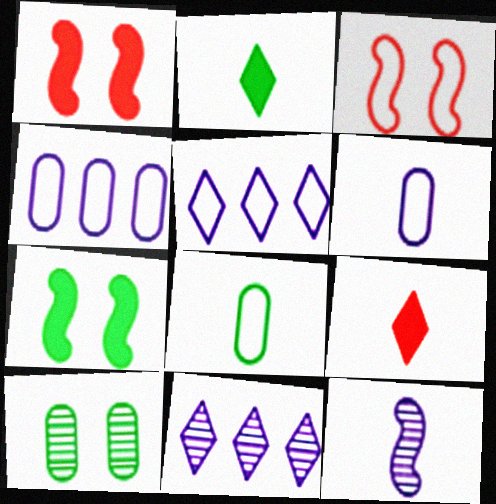[[1, 8, 11], 
[3, 5, 8], 
[8, 9, 12]]